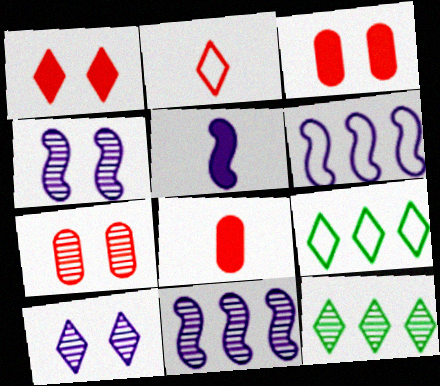[[4, 5, 6], 
[4, 8, 9], 
[5, 7, 9]]